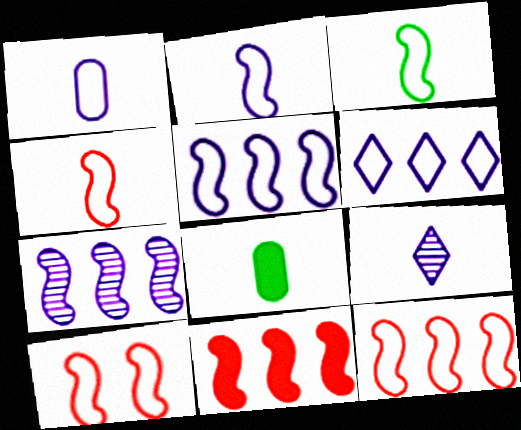[[2, 3, 4], 
[3, 5, 10], 
[4, 8, 9], 
[4, 10, 12]]